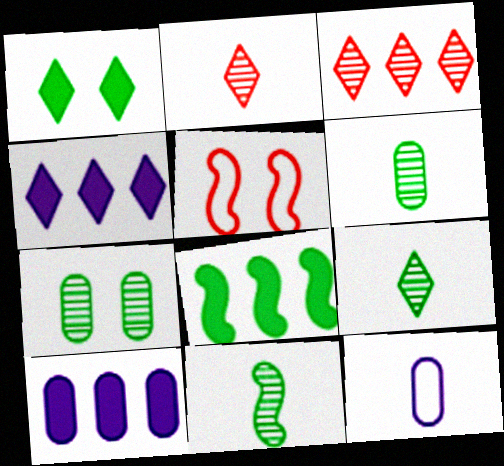[[4, 5, 6], 
[5, 9, 10], 
[6, 9, 11]]